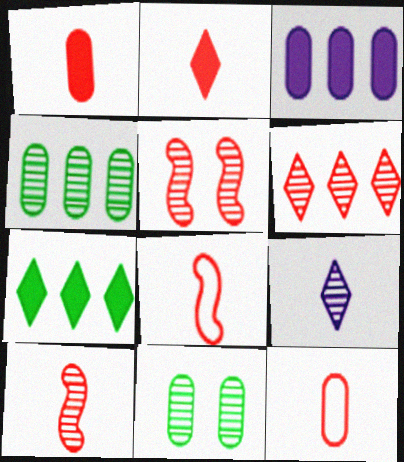[[2, 10, 12], 
[3, 11, 12], 
[4, 5, 9]]